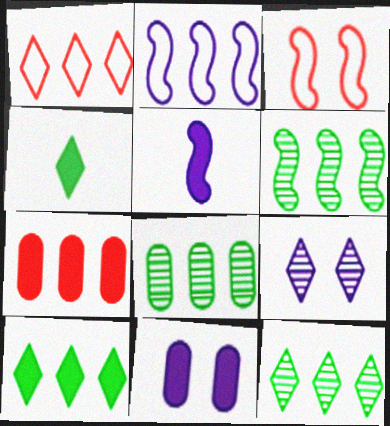[[1, 4, 9], 
[2, 7, 12], 
[3, 5, 6], 
[6, 8, 12]]